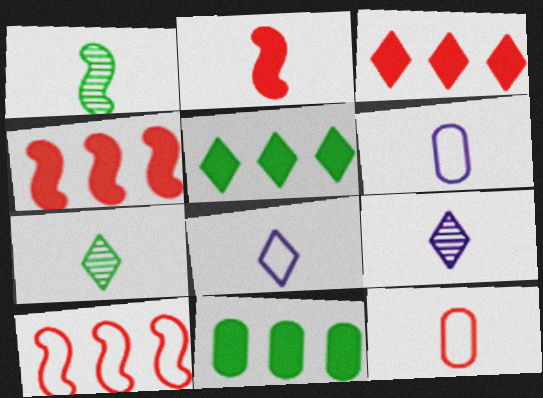[[2, 6, 7]]